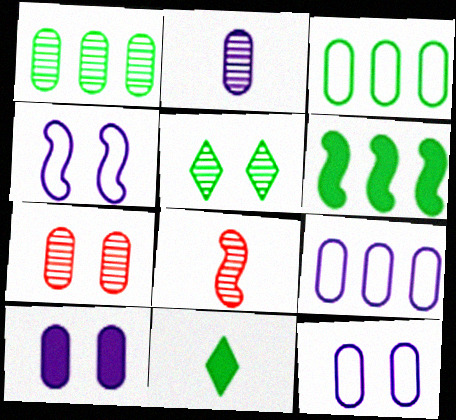[[1, 2, 7], 
[2, 9, 10], 
[4, 6, 8]]